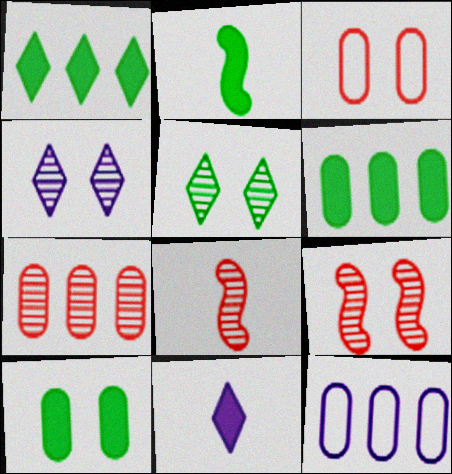[[1, 2, 10], 
[6, 7, 12]]